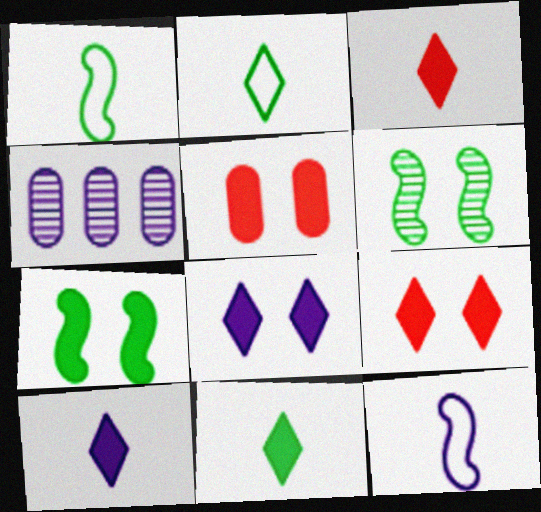[[1, 4, 9], 
[3, 10, 11], 
[4, 8, 12], 
[5, 7, 8]]